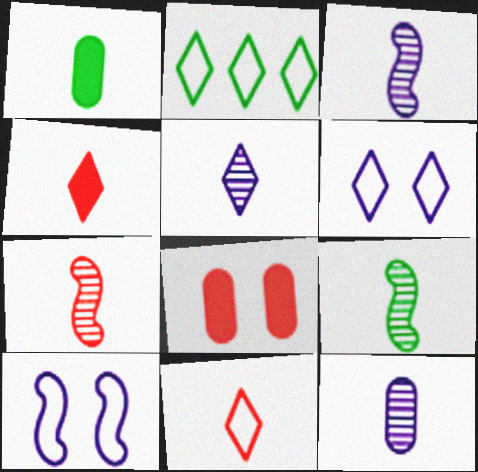[[1, 3, 11], 
[2, 3, 8], 
[2, 6, 11], 
[3, 5, 12], 
[3, 7, 9]]